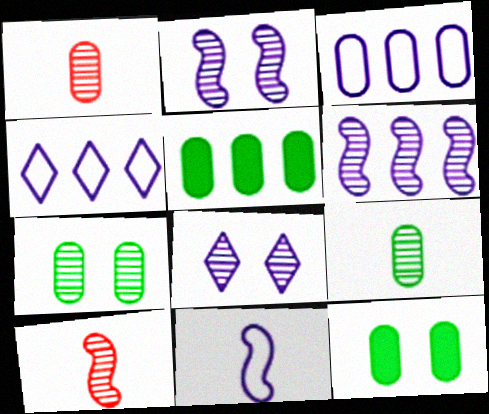[[1, 3, 12], 
[4, 10, 12]]